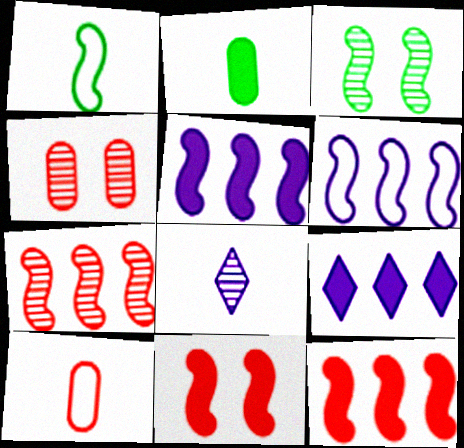[[1, 4, 9], 
[2, 9, 11], 
[3, 9, 10]]